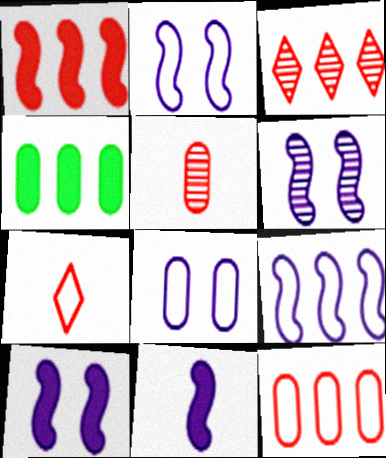[[1, 3, 12], 
[2, 6, 10], 
[3, 4, 9], 
[4, 5, 8], 
[4, 6, 7], 
[6, 9, 11]]